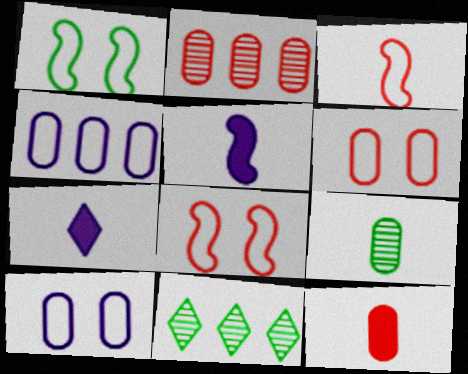[[1, 2, 7], 
[2, 6, 12], 
[3, 7, 9], 
[5, 6, 11]]